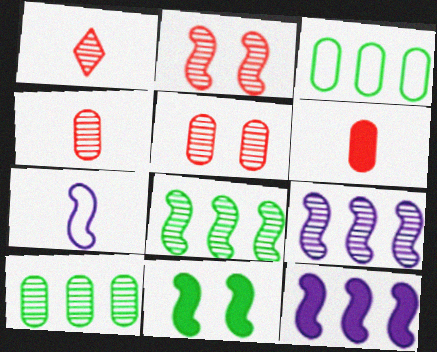[]